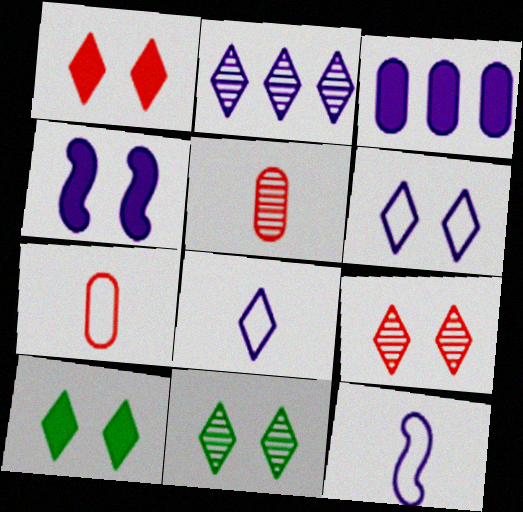[[1, 6, 11], 
[6, 9, 10]]